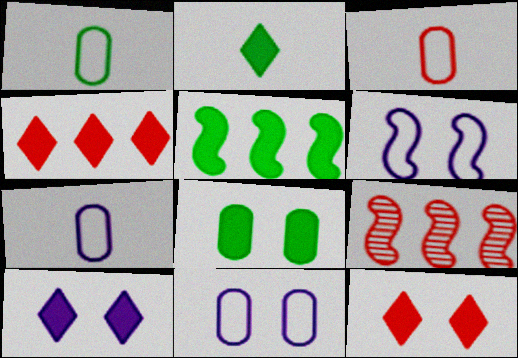[[1, 3, 7], 
[1, 9, 10], 
[2, 4, 10], 
[2, 5, 8], 
[2, 9, 11], 
[3, 9, 12]]